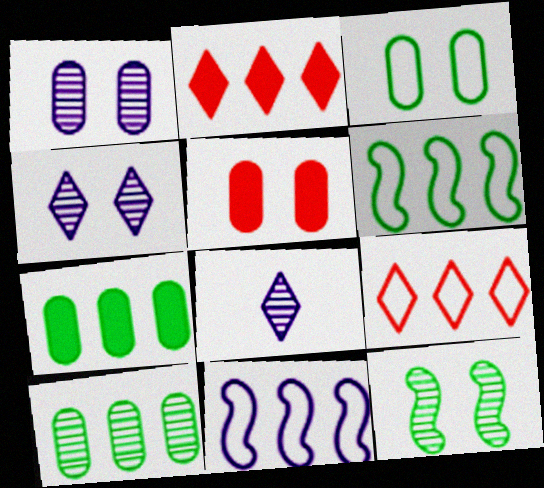[[1, 3, 5], 
[2, 10, 11], 
[5, 6, 8]]